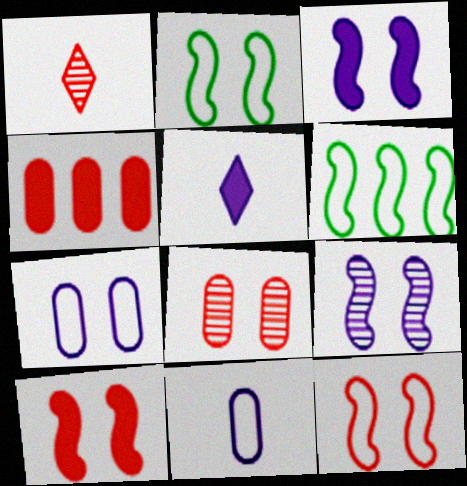[[1, 4, 12], 
[2, 9, 10], 
[5, 6, 8]]